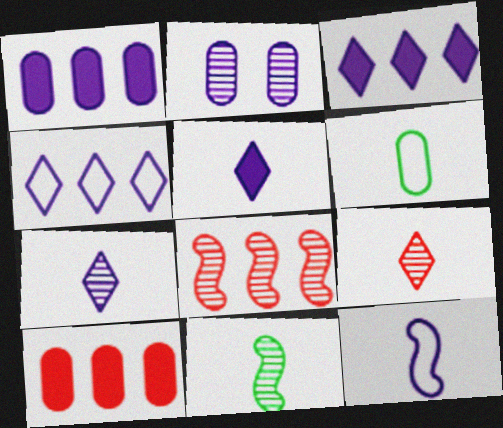[[2, 3, 12], 
[2, 6, 10]]